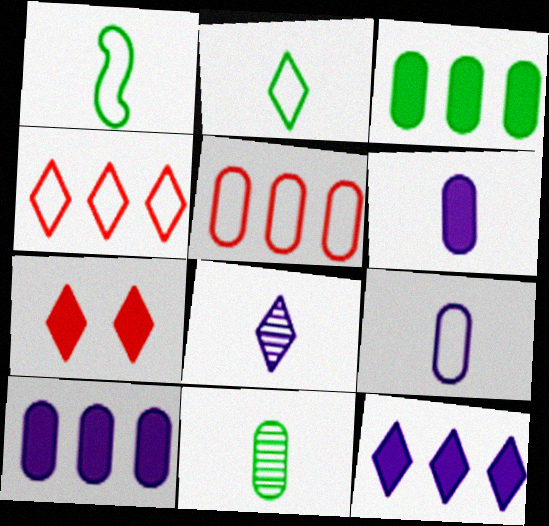[]